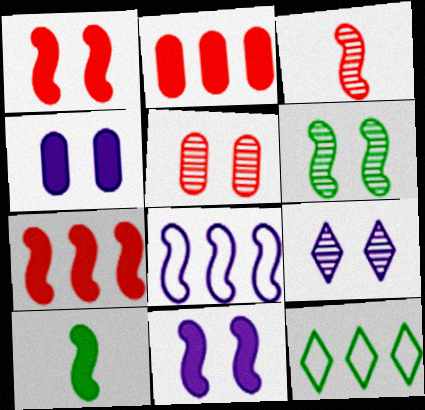[[3, 4, 12], 
[5, 6, 9], 
[7, 10, 11]]